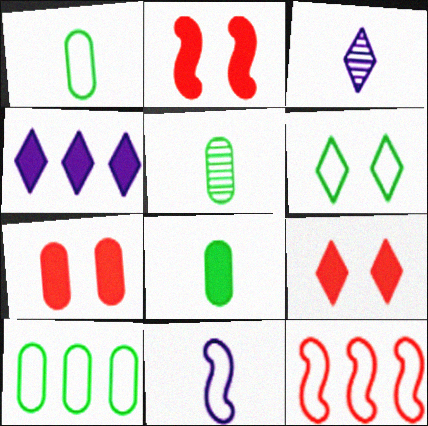[[1, 5, 8], 
[2, 3, 10], 
[2, 4, 8], 
[2, 7, 9]]